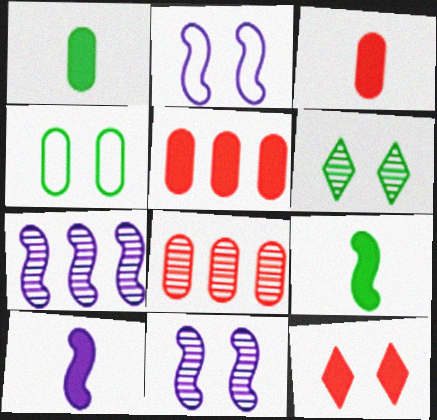[[2, 7, 10], 
[4, 11, 12]]